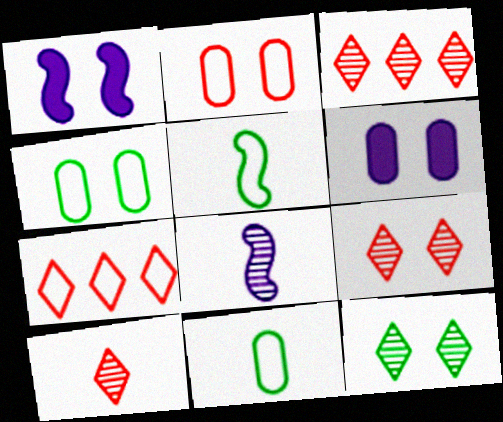[[1, 2, 12], 
[1, 3, 11], 
[1, 4, 9], 
[3, 5, 6], 
[3, 9, 10]]